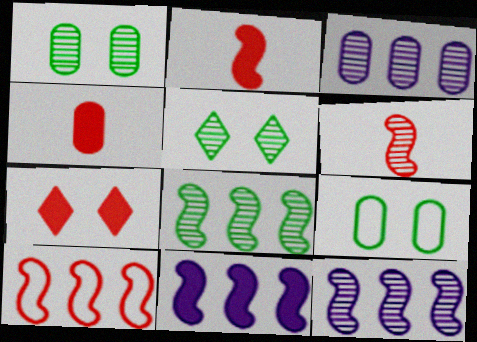[[3, 4, 9], 
[3, 5, 6], 
[8, 10, 11]]